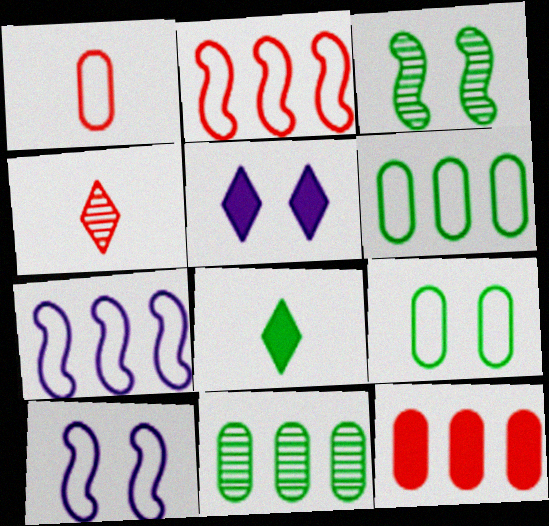[[3, 6, 8]]